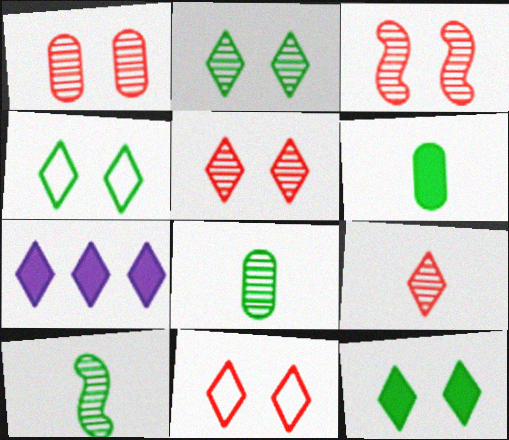[[1, 3, 5], 
[2, 4, 12], 
[4, 7, 9]]